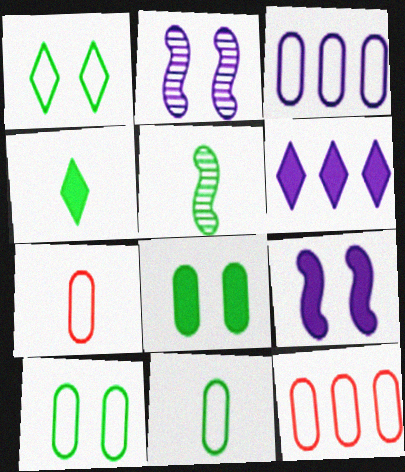[[2, 4, 12], 
[3, 7, 10], 
[4, 5, 11]]